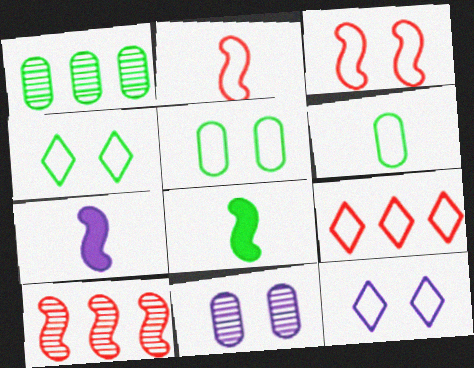[[1, 4, 8], 
[3, 5, 12], 
[8, 9, 11]]